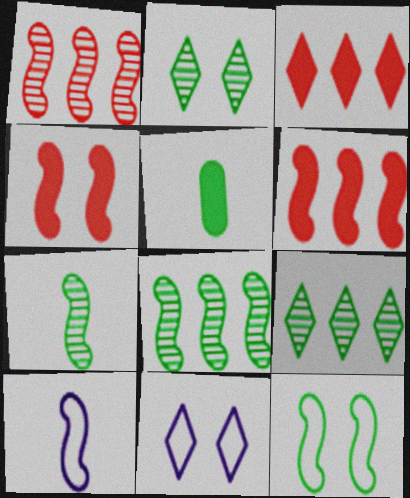[[1, 5, 11], 
[4, 8, 10], 
[5, 9, 12]]